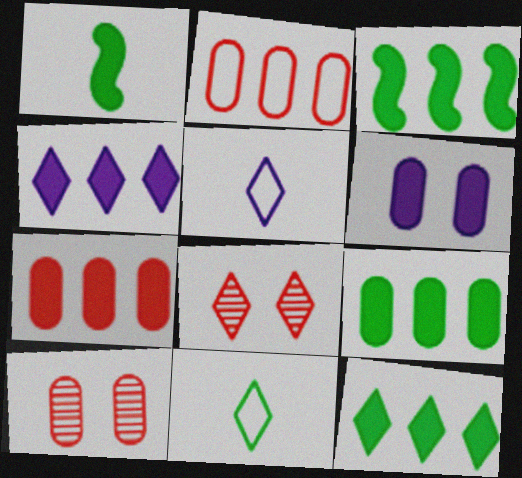[[3, 4, 7], 
[3, 5, 10], 
[3, 9, 12], 
[4, 8, 11], 
[5, 8, 12]]